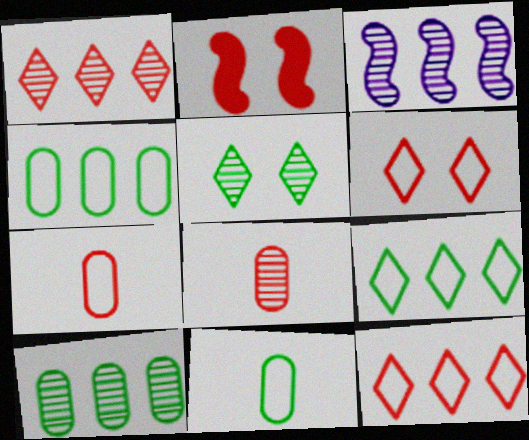[[1, 2, 7], 
[1, 3, 10], 
[2, 8, 12], 
[3, 5, 8]]